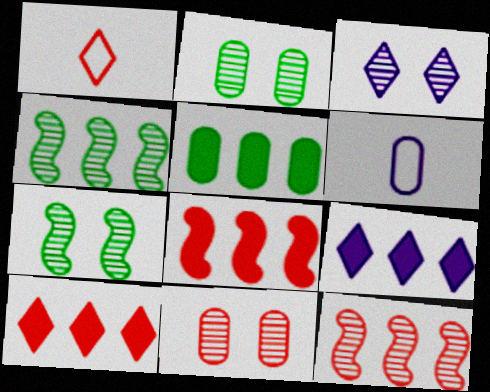[[1, 8, 11], 
[3, 7, 11], 
[5, 6, 11], 
[5, 8, 9], 
[6, 7, 10]]